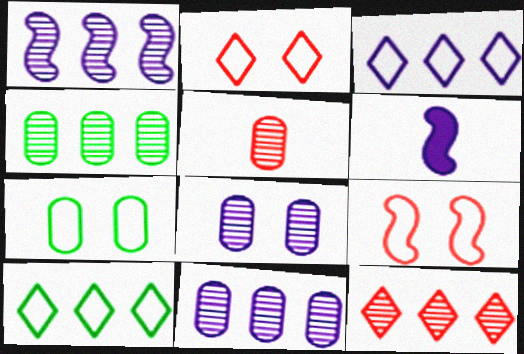[[1, 4, 12], 
[2, 4, 6], 
[3, 6, 8], 
[4, 5, 8], 
[6, 7, 12]]